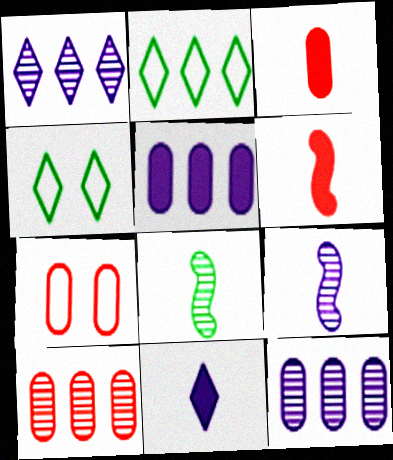[[3, 7, 10], 
[4, 6, 12]]